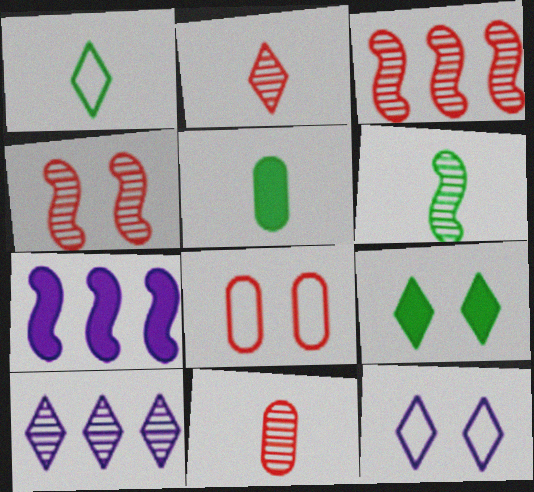[[1, 5, 6], 
[3, 5, 12]]